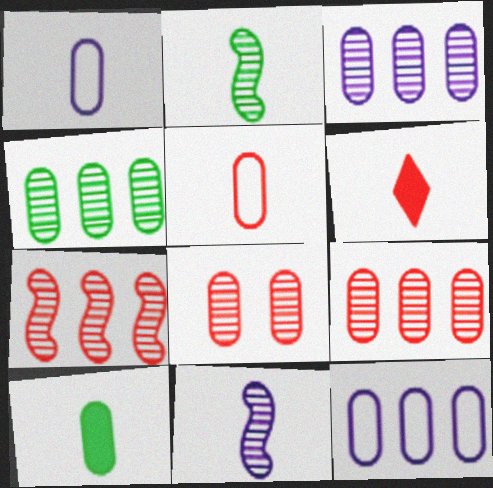[[1, 2, 6], 
[3, 4, 9], 
[8, 10, 12]]